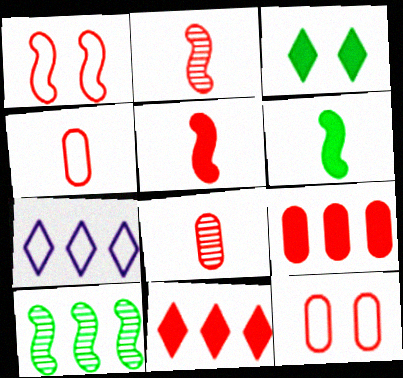[[1, 8, 11], 
[2, 11, 12], 
[7, 9, 10], 
[8, 9, 12]]